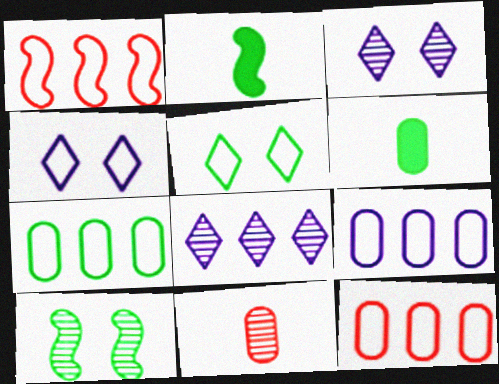[[1, 3, 6], 
[2, 3, 12], 
[7, 9, 12], 
[8, 10, 11]]